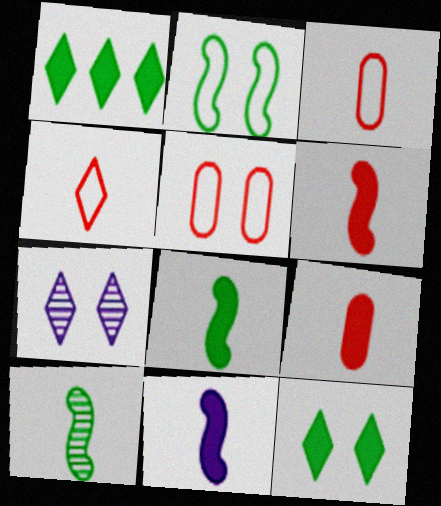[[1, 4, 7], 
[6, 8, 11]]